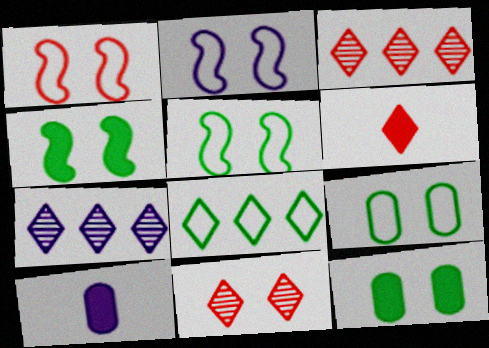[[1, 2, 5], 
[2, 7, 10], 
[2, 11, 12], 
[3, 5, 10]]